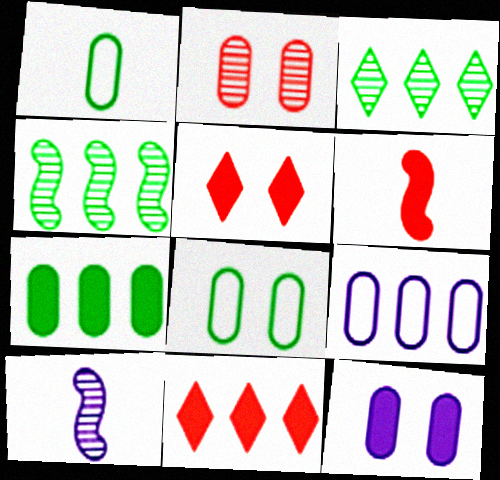[[2, 3, 10], 
[2, 8, 12], 
[4, 9, 11], 
[8, 10, 11]]